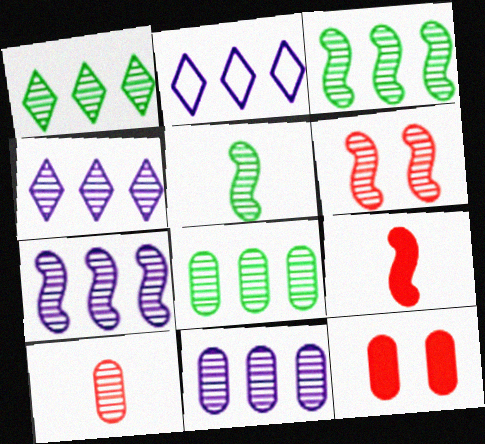[[1, 3, 8], 
[2, 5, 12], 
[4, 7, 11], 
[5, 6, 7]]